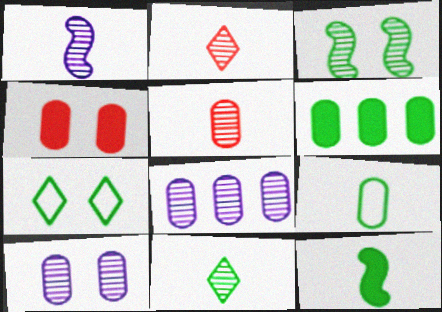[[1, 5, 11], 
[2, 3, 8], 
[4, 8, 9], 
[9, 11, 12]]